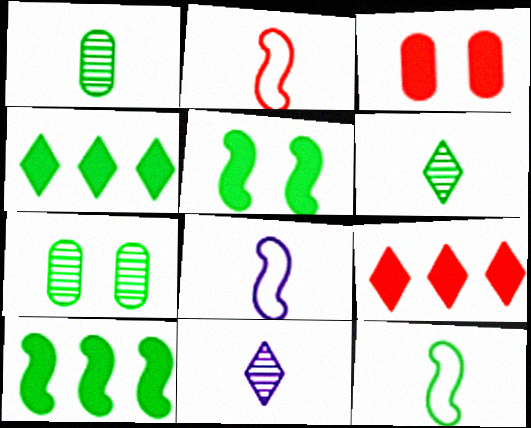[[2, 8, 12], 
[4, 7, 12], 
[7, 8, 9]]